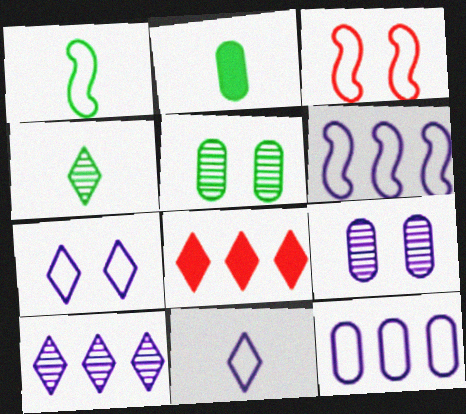[[1, 2, 4], 
[1, 3, 6], 
[1, 8, 9], 
[2, 3, 10], 
[4, 7, 8]]